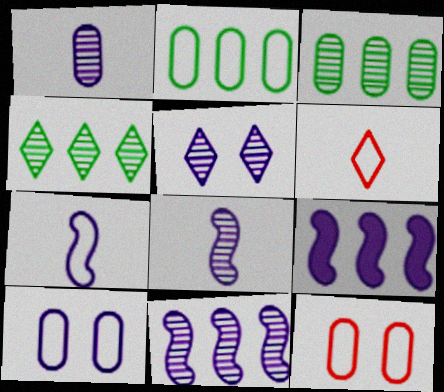[[1, 5, 11]]